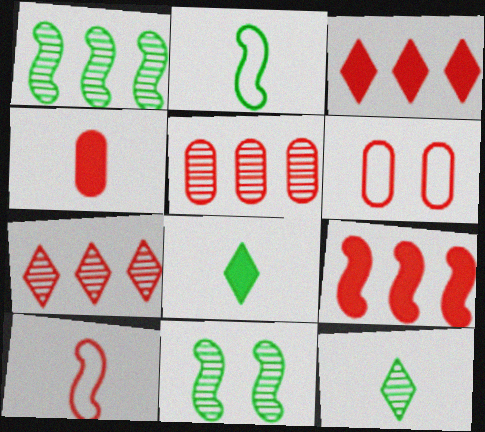[[4, 5, 6]]